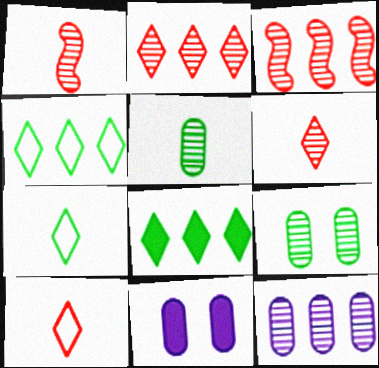[[1, 4, 11], 
[3, 7, 11]]